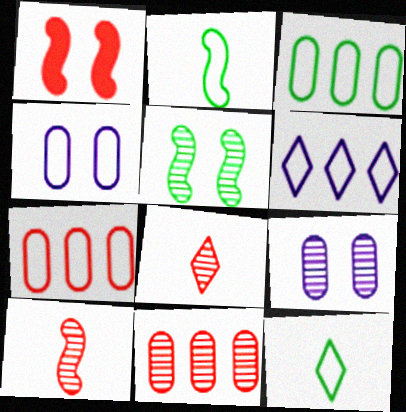[[1, 7, 8]]